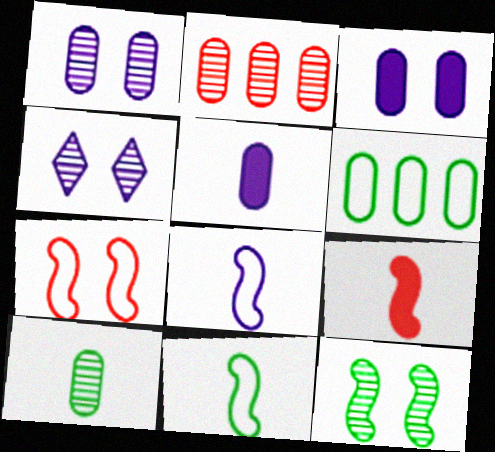[[1, 2, 10], 
[4, 6, 9]]